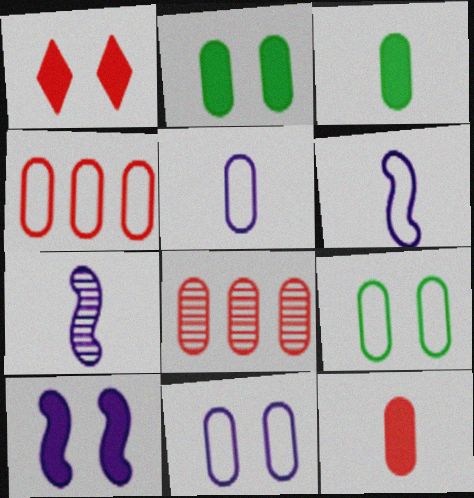[[1, 2, 10], 
[2, 5, 8], 
[3, 8, 11], 
[4, 5, 9]]